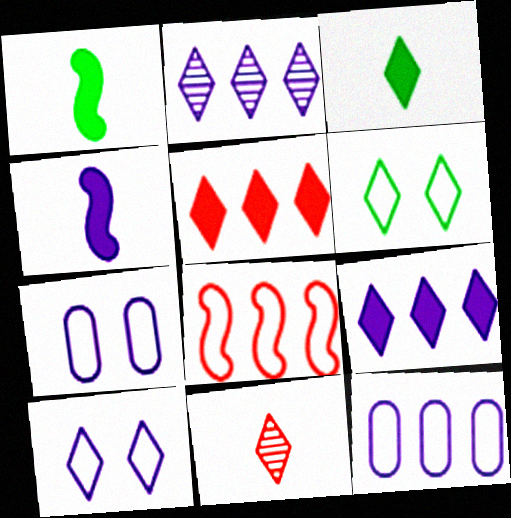[[2, 4, 7], 
[6, 9, 11]]